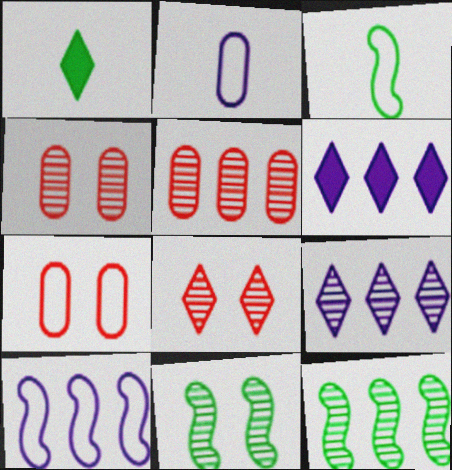[[1, 4, 10], 
[3, 4, 6], 
[5, 9, 12]]